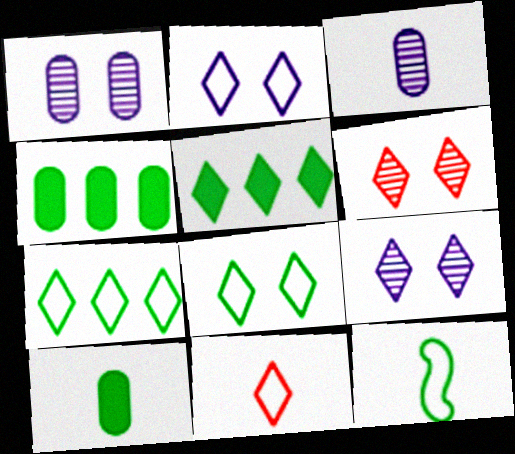[[2, 7, 11], 
[5, 9, 11]]